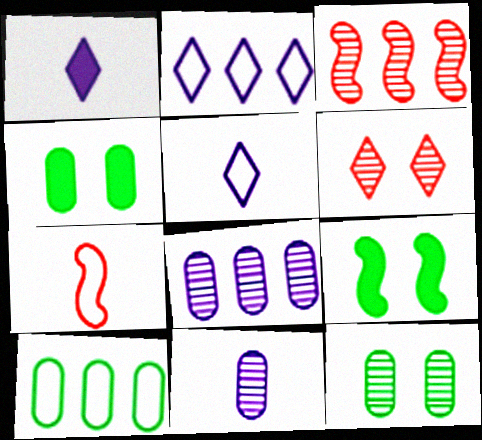[[3, 4, 5]]